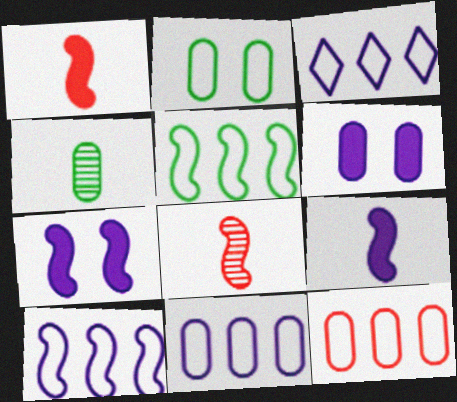[[3, 5, 12], 
[3, 10, 11], 
[4, 6, 12], 
[5, 7, 8]]